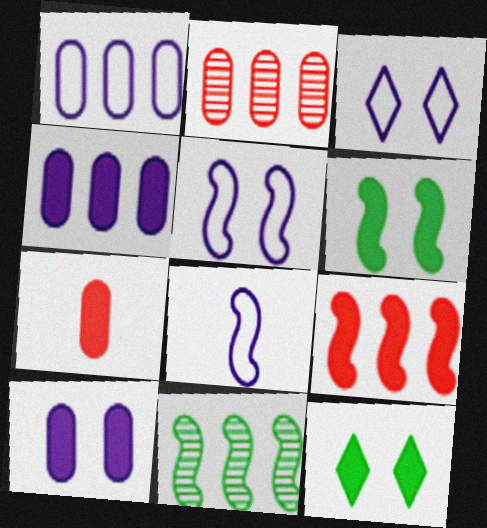[[1, 3, 8], 
[2, 8, 12], 
[3, 7, 11]]